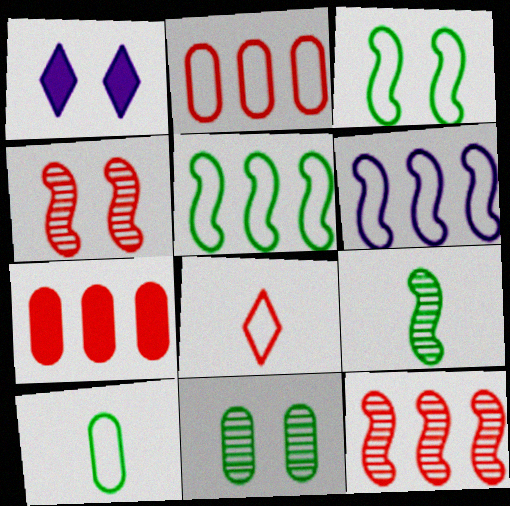[[1, 2, 9], 
[1, 10, 12], 
[4, 7, 8]]